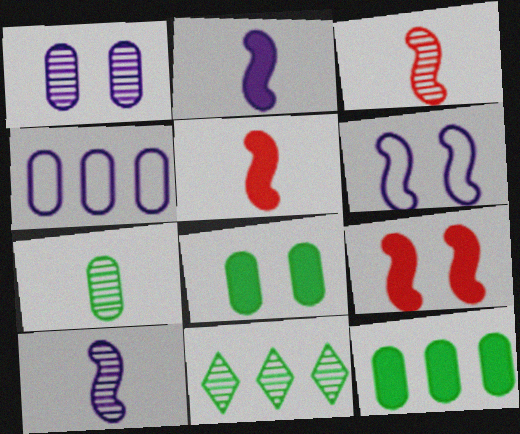[[1, 3, 11]]